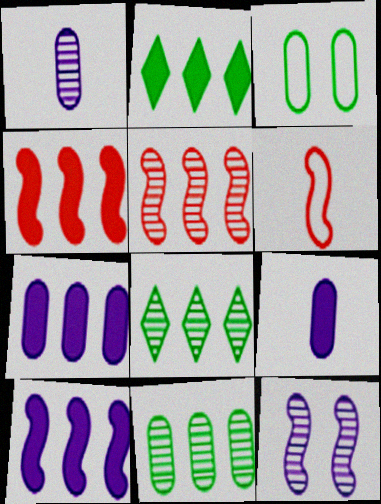[[2, 4, 7]]